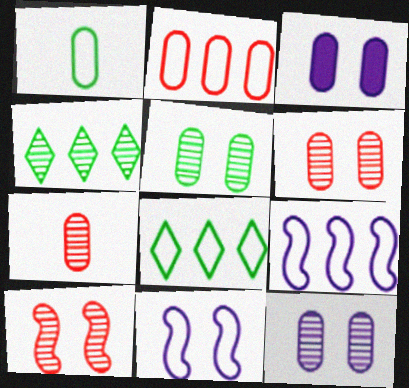[[2, 8, 9], 
[5, 6, 12]]